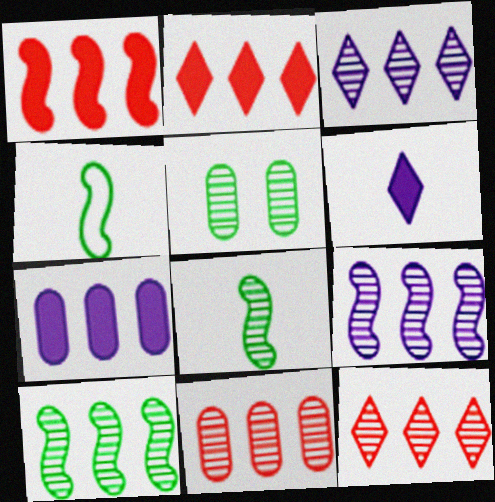[[3, 10, 11]]